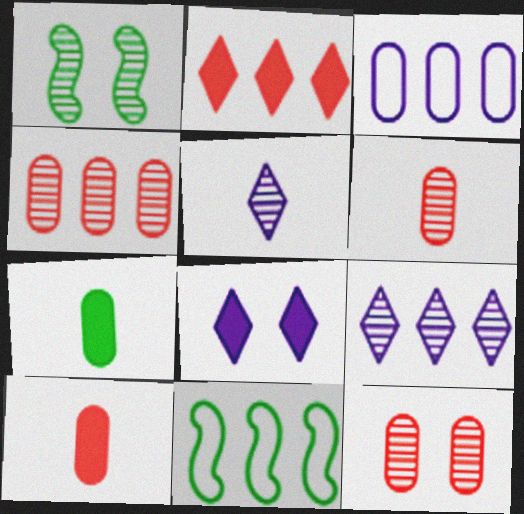[[1, 4, 5], 
[1, 6, 9], 
[3, 7, 12], 
[4, 6, 12], 
[6, 8, 11]]